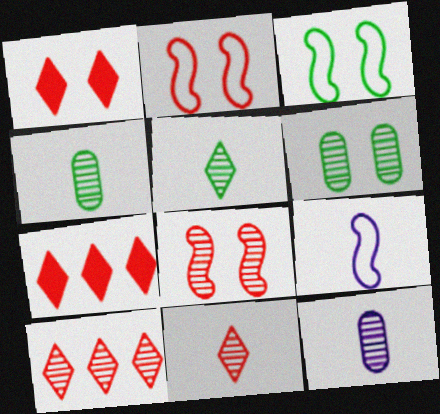[[3, 7, 12], 
[6, 7, 9]]